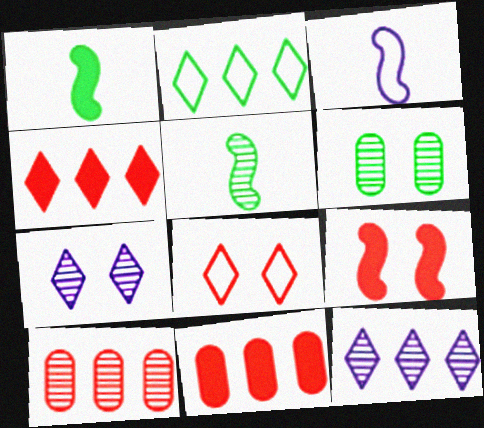[[1, 2, 6], 
[2, 4, 12], 
[3, 4, 6], 
[5, 7, 10]]